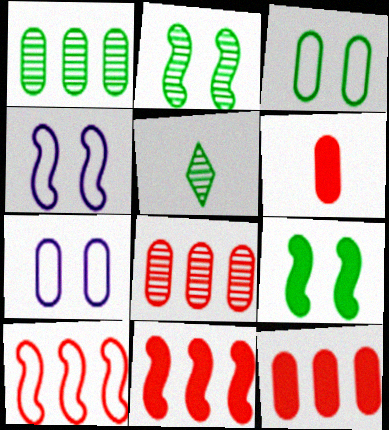[[1, 2, 5], 
[1, 6, 7], 
[4, 5, 12], 
[5, 7, 11]]